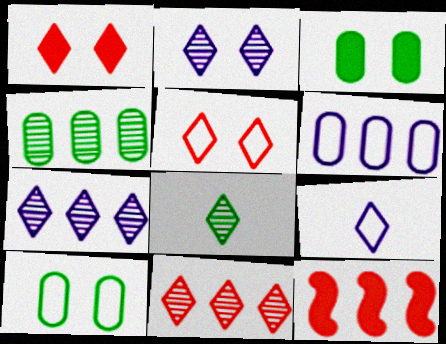[[2, 8, 11]]